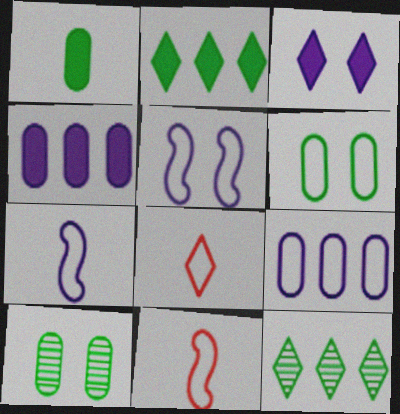[[3, 8, 12]]